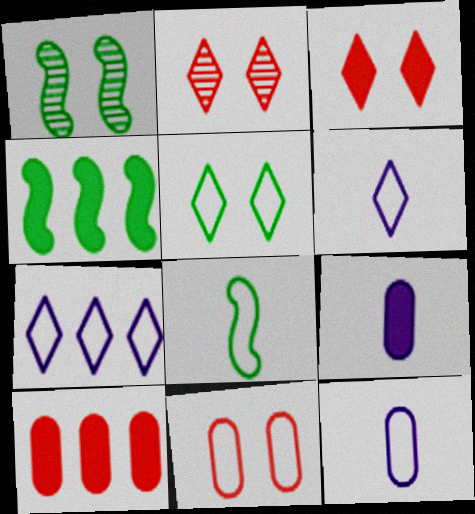[[1, 4, 8], 
[1, 6, 10], 
[2, 4, 12], 
[3, 4, 9], 
[7, 8, 11]]